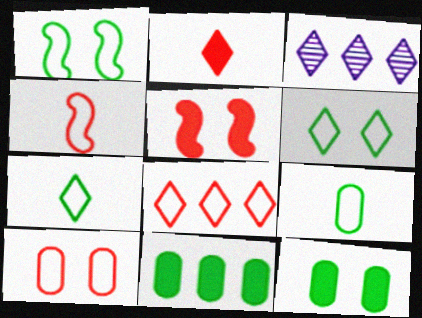[[2, 3, 6], 
[3, 4, 12], 
[3, 5, 9], 
[4, 8, 10]]